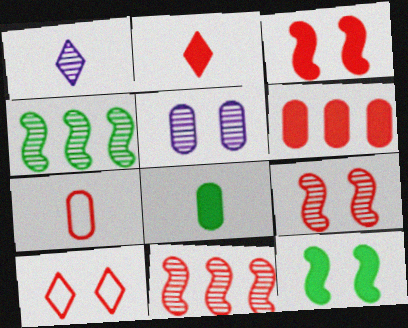[[2, 3, 6], 
[5, 10, 12]]